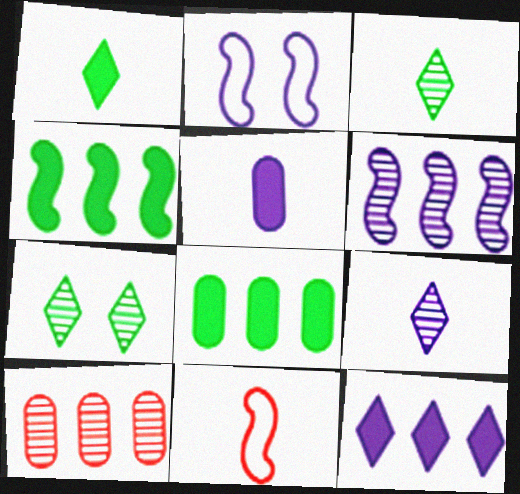[[1, 2, 10], 
[3, 5, 11]]